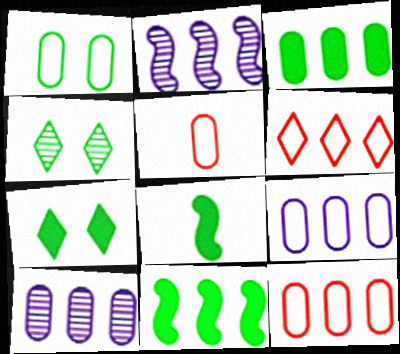[[1, 5, 9], 
[2, 3, 6], 
[2, 5, 7], 
[3, 7, 8], 
[3, 10, 12], 
[6, 10, 11]]